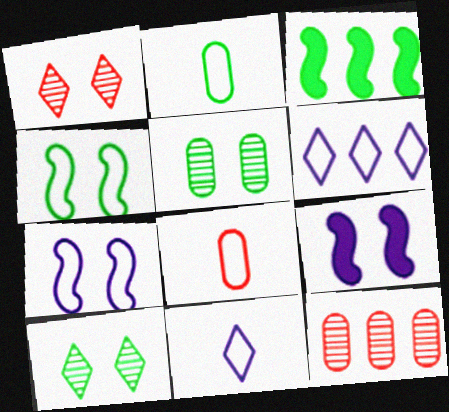[[2, 3, 10], 
[3, 6, 12], 
[4, 6, 8]]